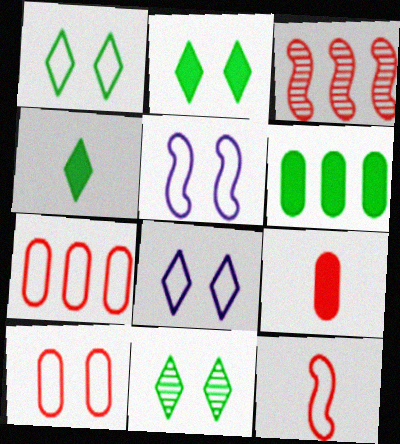[[1, 2, 11], 
[1, 5, 10]]